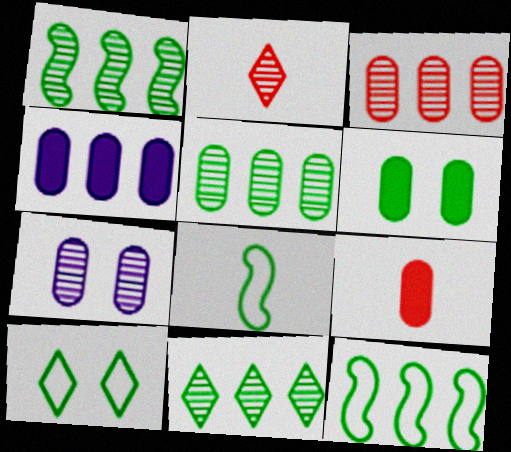[[1, 2, 7], 
[1, 5, 11], 
[4, 6, 9], 
[6, 8, 11]]